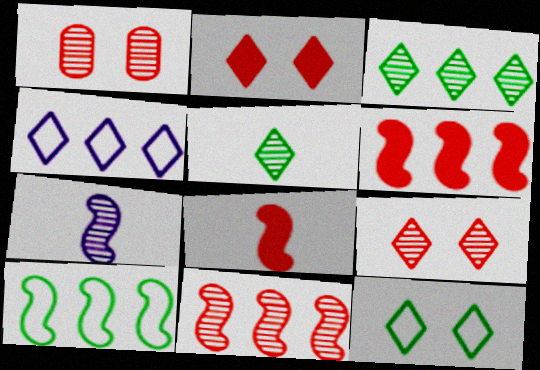[[1, 3, 7], 
[2, 4, 5]]